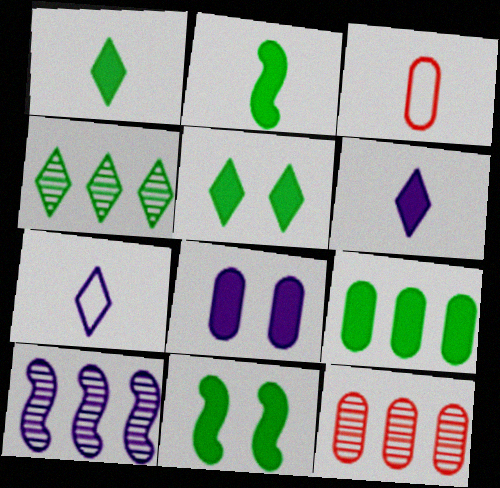[[1, 9, 11], 
[2, 5, 9], 
[3, 5, 10], 
[4, 10, 12], 
[7, 8, 10], 
[7, 11, 12]]